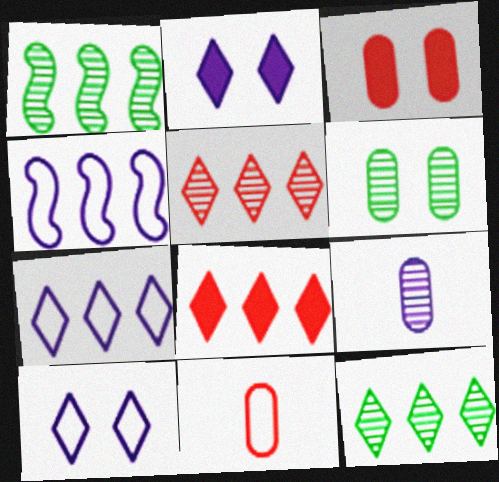[[1, 2, 11], 
[2, 4, 9], 
[7, 8, 12]]